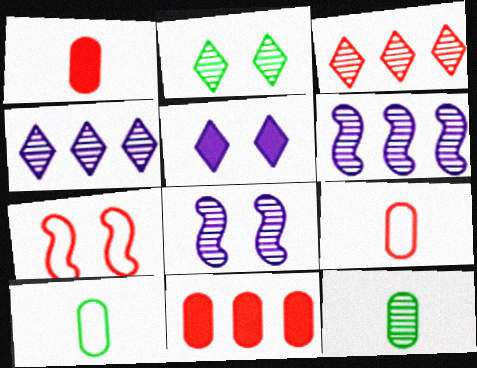[[1, 3, 7], 
[3, 8, 12]]